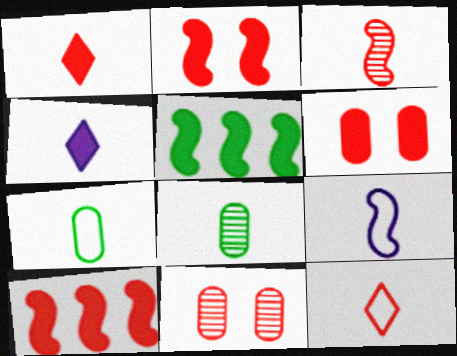[[1, 6, 10], 
[1, 8, 9], 
[3, 4, 7], 
[4, 5, 6], 
[7, 9, 12], 
[10, 11, 12]]